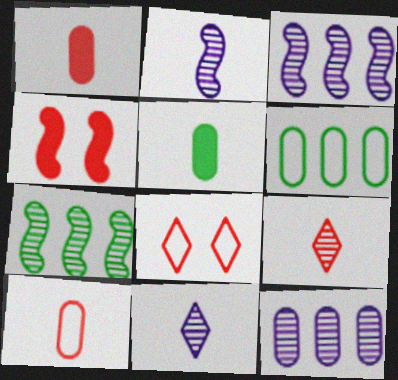[[3, 5, 8], 
[4, 6, 11]]